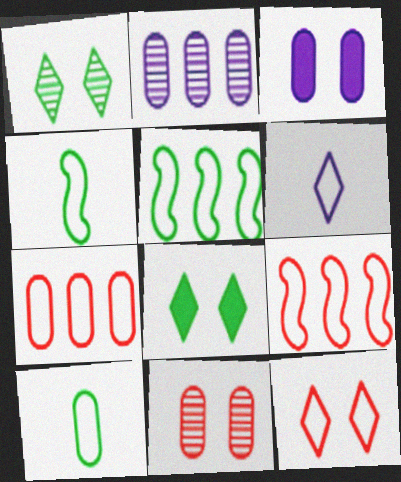[]